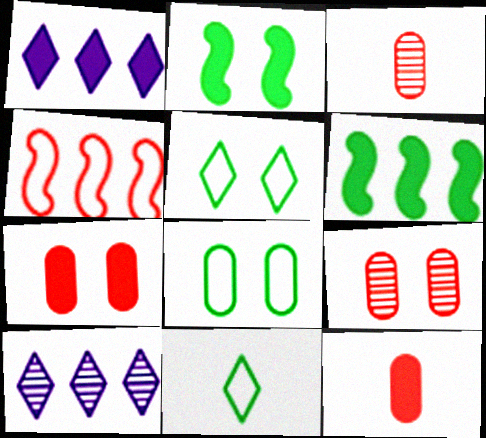[[1, 2, 12]]